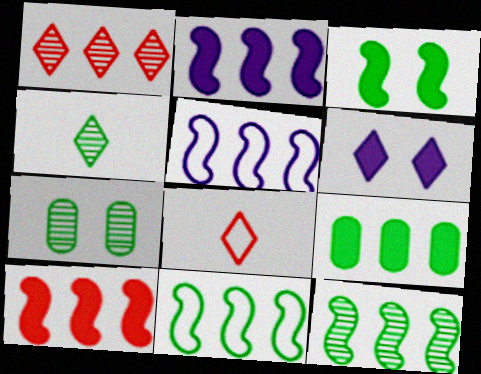[[1, 5, 9], 
[2, 7, 8], 
[4, 7, 12], 
[5, 10, 12]]